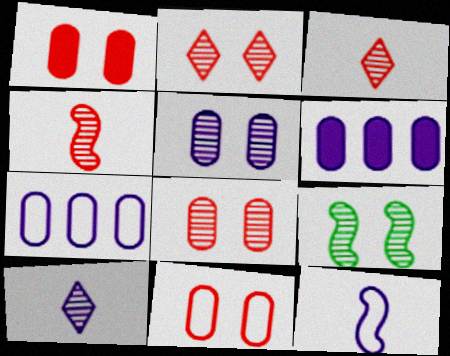[[1, 8, 11], 
[2, 5, 9]]